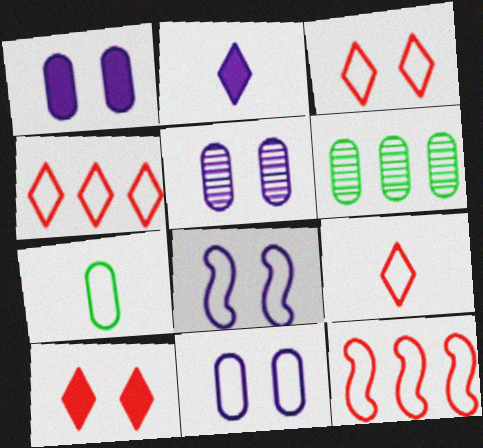[[1, 5, 11], 
[3, 4, 9], 
[4, 7, 8]]